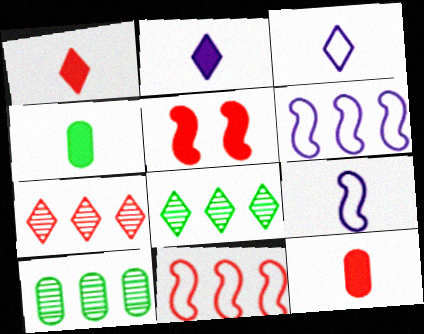[[3, 5, 10]]